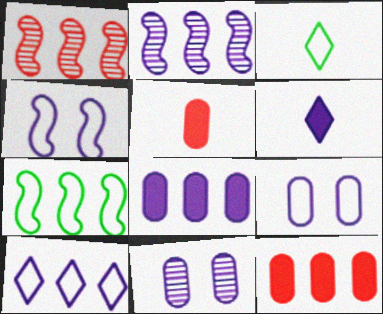[[2, 6, 9], 
[2, 8, 10]]